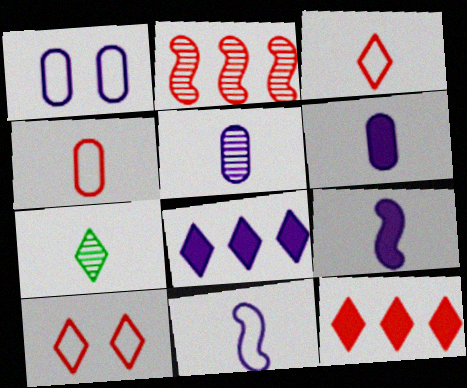[[4, 7, 9], 
[7, 8, 10]]